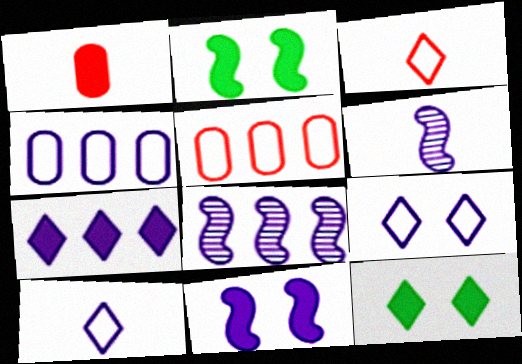[[1, 2, 7], 
[4, 7, 8], 
[5, 6, 12]]